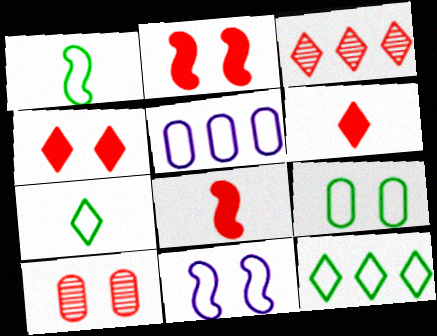[[1, 9, 12]]